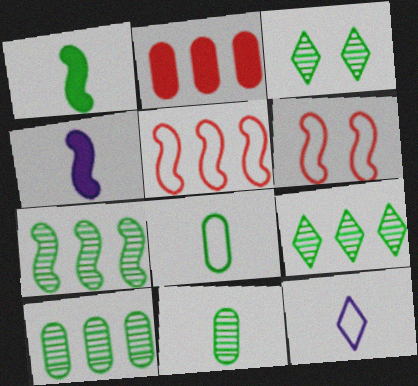[[3, 7, 11], 
[4, 6, 7], 
[7, 9, 10]]